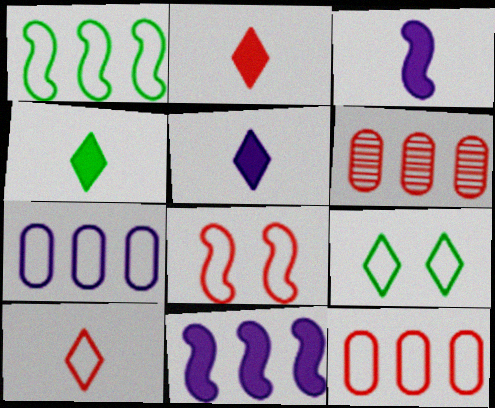[[2, 4, 5], 
[2, 6, 8], 
[3, 6, 9], 
[8, 10, 12]]